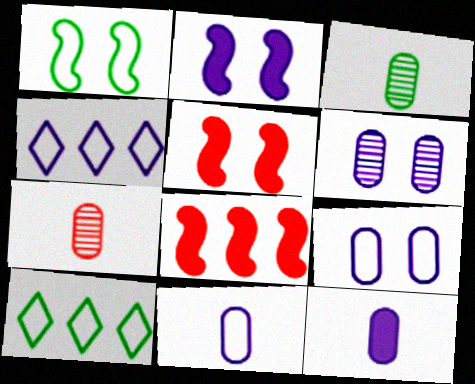[[2, 7, 10], 
[3, 4, 5]]